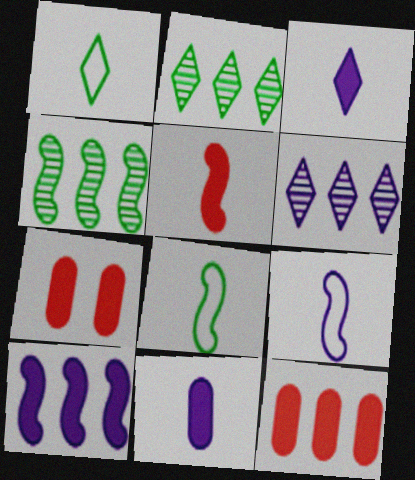[[2, 7, 9], 
[6, 7, 8]]